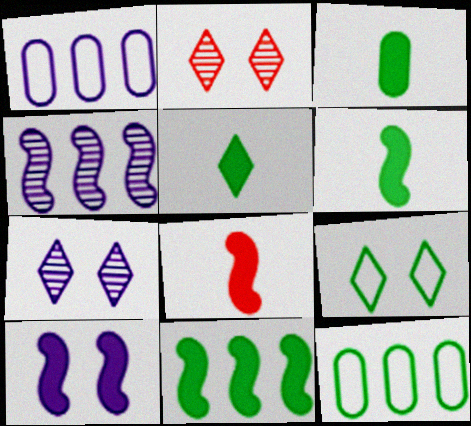[[1, 2, 6], 
[3, 5, 6], 
[7, 8, 12], 
[8, 10, 11]]